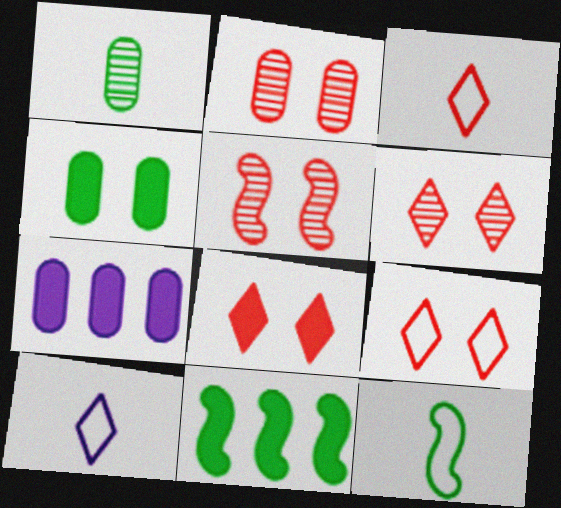[[2, 5, 6], 
[2, 10, 11], 
[6, 7, 12], 
[6, 8, 9]]